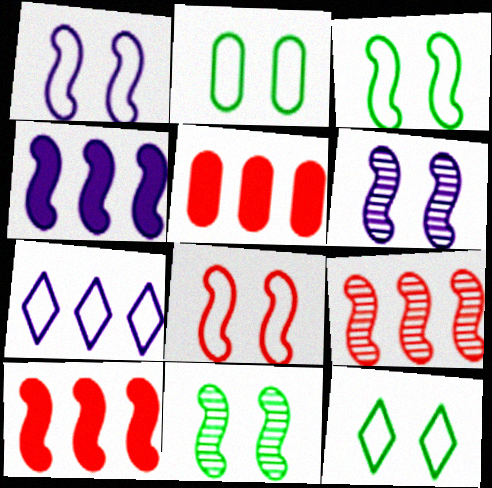[[1, 3, 8], 
[2, 3, 12]]